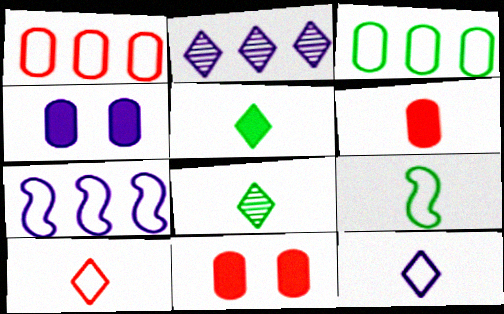[[2, 9, 11], 
[7, 8, 11]]